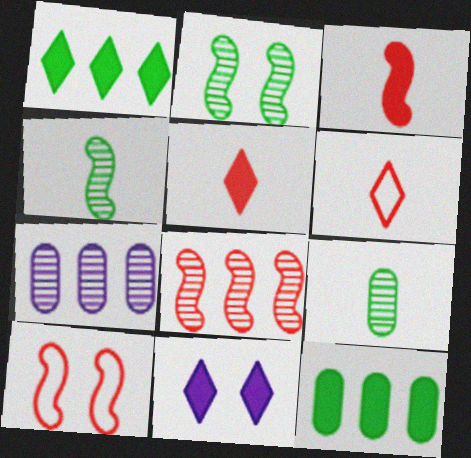[[1, 5, 11], 
[3, 8, 10], 
[3, 11, 12]]